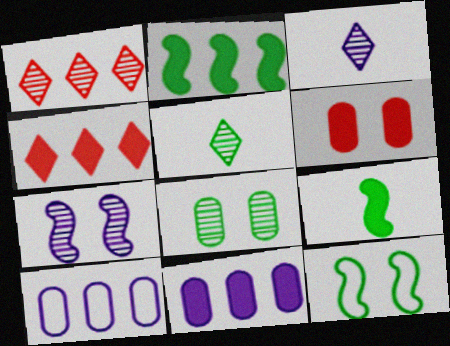[[1, 2, 10], 
[2, 4, 11]]